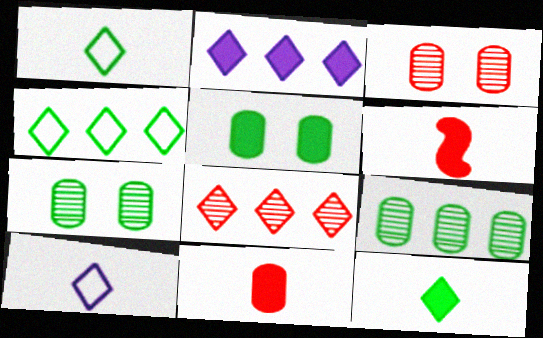[[2, 4, 8], 
[2, 5, 6]]